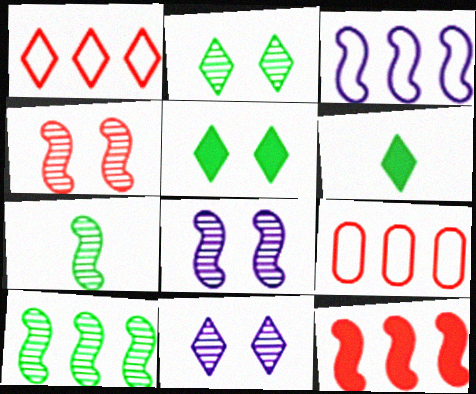[[1, 6, 11], 
[3, 10, 12], 
[6, 8, 9]]